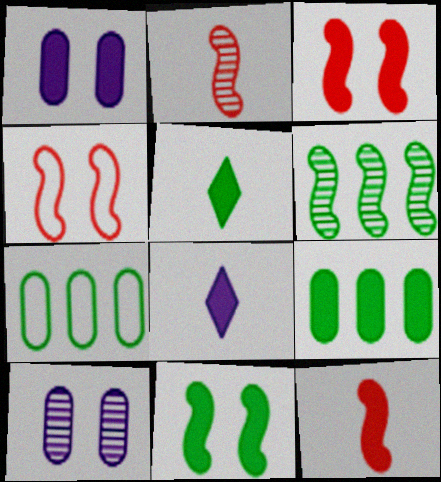[[3, 8, 9], 
[5, 9, 11]]